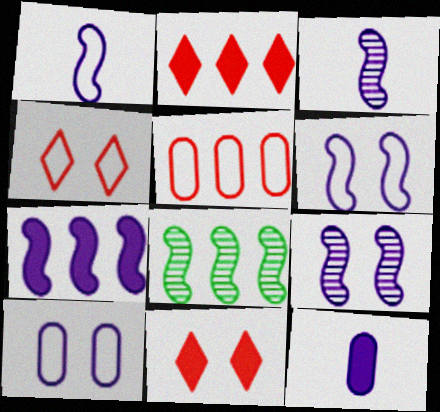[[1, 7, 9], 
[3, 6, 7], 
[4, 8, 12]]